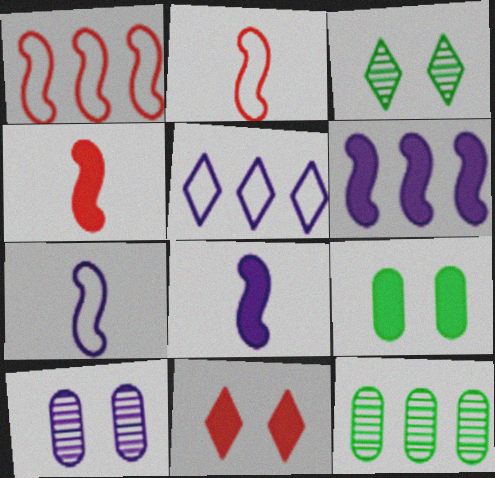[[5, 8, 10], 
[7, 11, 12]]